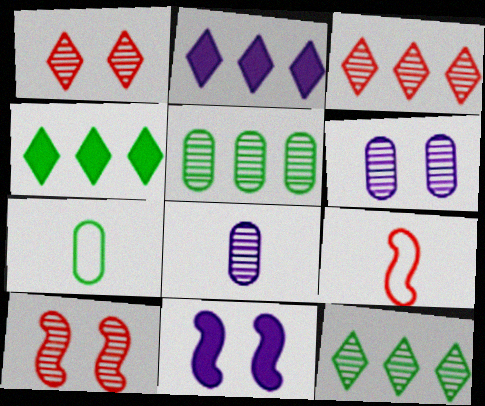[[2, 7, 10], 
[3, 7, 11], 
[4, 6, 9], 
[8, 10, 12]]